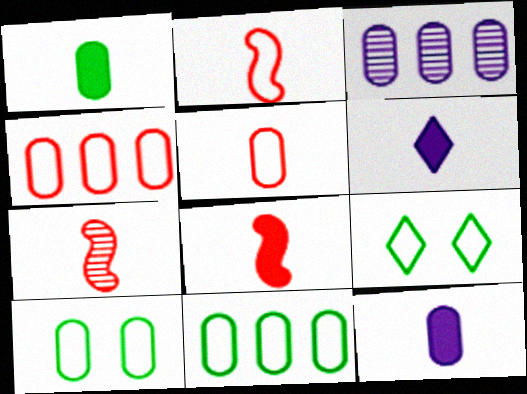[[1, 6, 8], 
[2, 7, 8], 
[3, 8, 9]]